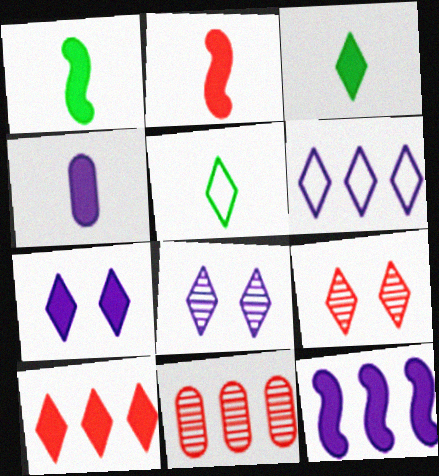[[2, 3, 4], 
[3, 6, 9], 
[3, 7, 10], 
[4, 7, 12], 
[5, 8, 10]]